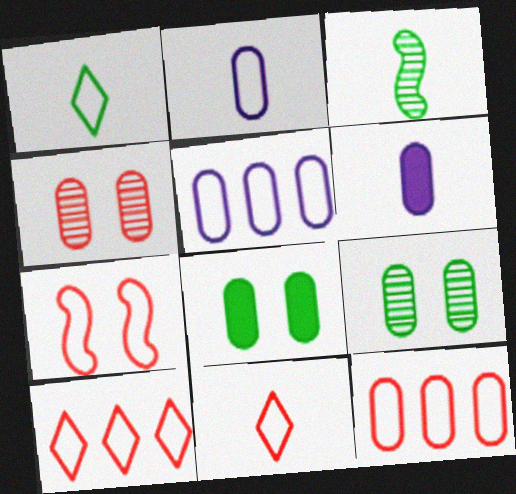[[1, 5, 7], 
[3, 6, 11], 
[6, 9, 12], 
[7, 11, 12]]